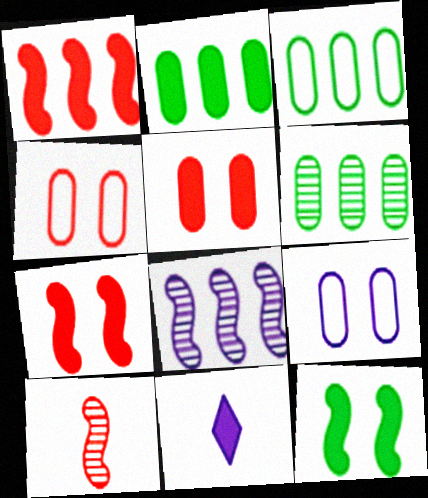[[2, 3, 6], 
[2, 7, 11], 
[8, 9, 11]]